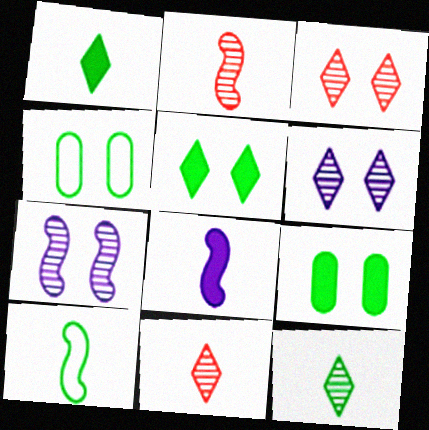[[2, 8, 10]]